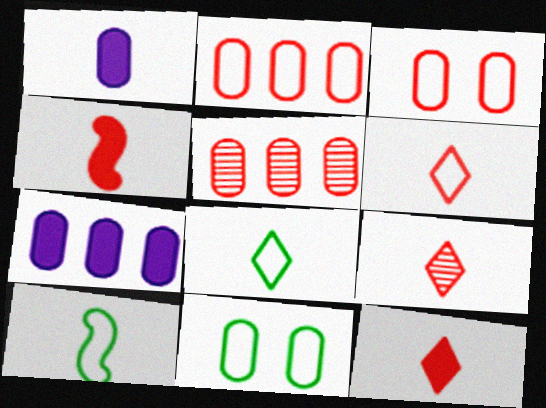[[1, 5, 11], 
[1, 9, 10], 
[6, 9, 12]]